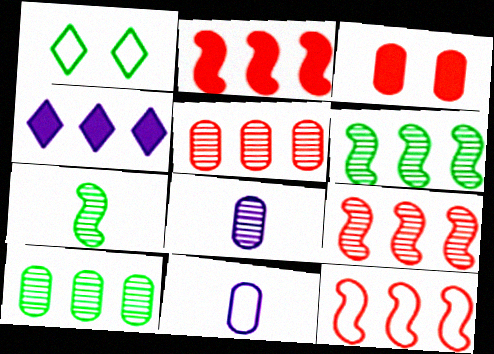[[1, 2, 8], 
[1, 11, 12], 
[2, 9, 12], 
[3, 10, 11], 
[4, 10, 12]]